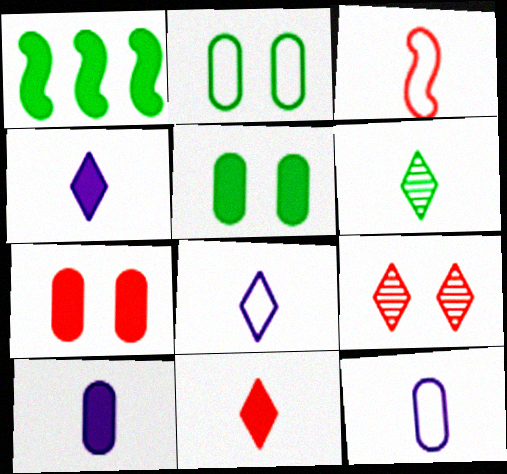[[1, 2, 6], 
[1, 4, 7], 
[1, 9, 12], 
[3, 6, 10], 
[6, 8, 11]]